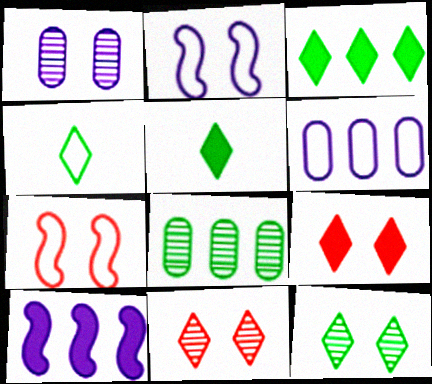[[3, 4, 12], 
[4, 6, 7]]